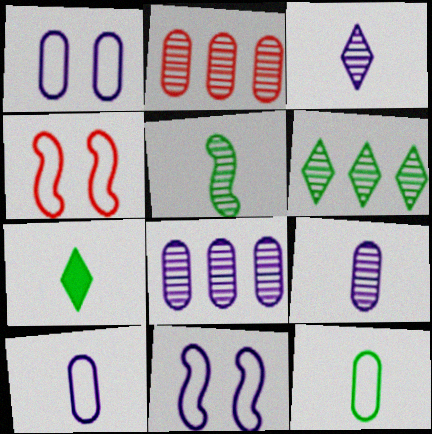[[2, 7, 11], 
[4, 7, 8], 
[5, 7, 12]]